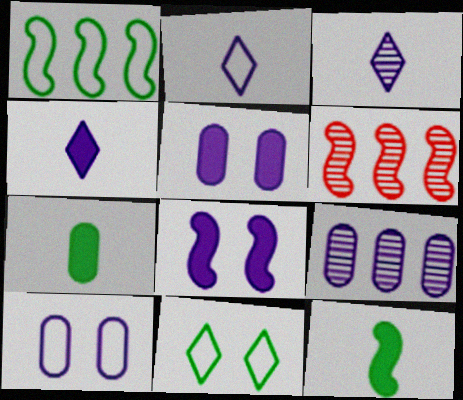[[2, 3, 4], 
[2, 8, 9]]